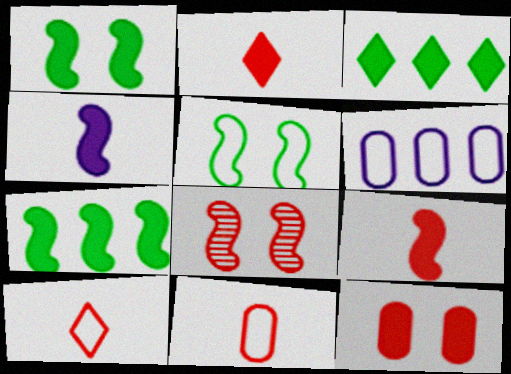[[3, 4, 12], 
[5, 6, 10]]